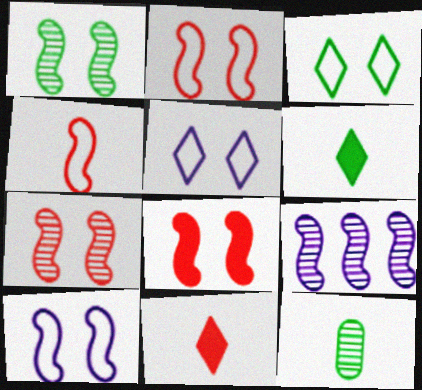[[1, 8, 10], 
[2, 7, 8]]